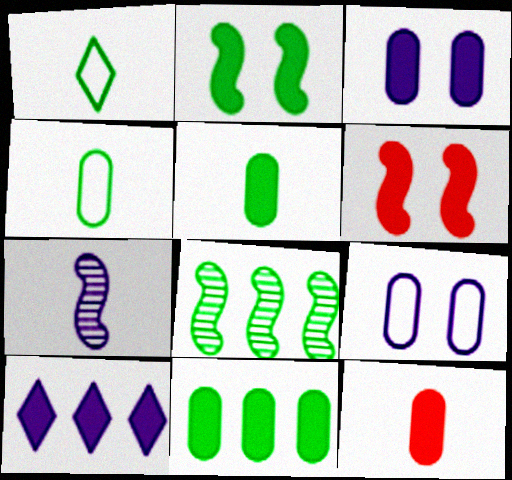[[1, 7, 12], 
[2, 10, 12], 
[3, 11, 12], 
[5, 6, 10], 
[7, 9, 10]]